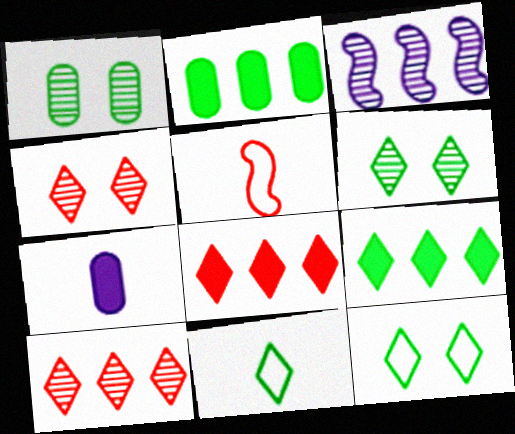[[6, 9, 11]]